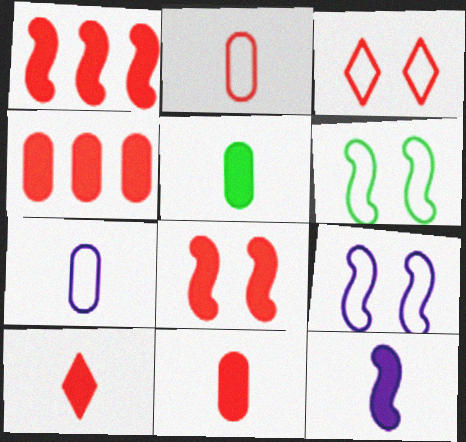[[4, 8, 10], 
[5, 10, 12]]